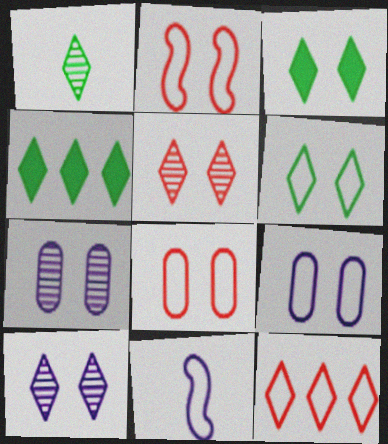[[1, 4, 6], 
[2, 3, 7], 
[2, 6, 9]]